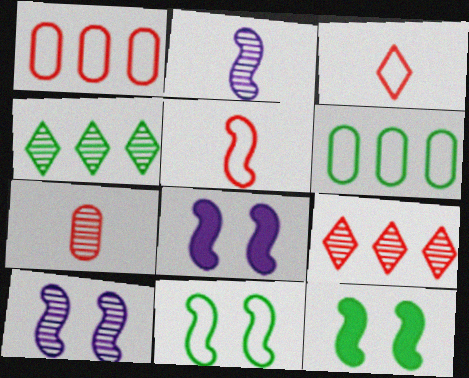[[4, 7, 10]]